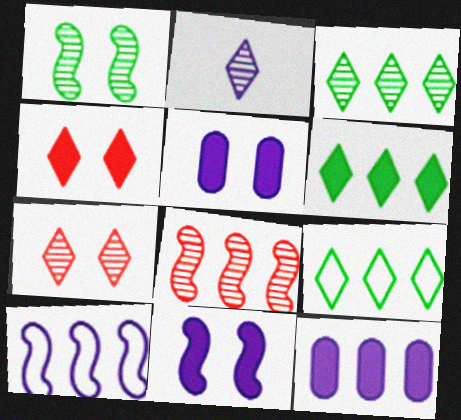[[2, 3, 7], 
[2, 4, 9], 
[2, 5, 10], 
[3, 6, 9], 
[8, 9, 12]]